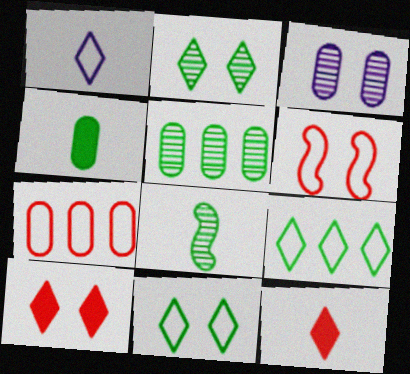[[2, 5, 8], 
[3, 4, 7]]